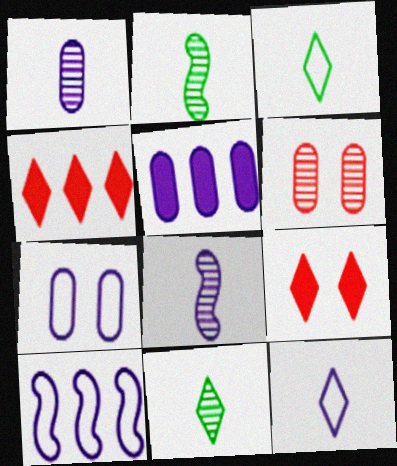[[1, 5, 7], 
[2, 4, 7], 
[7, 10, 12]]